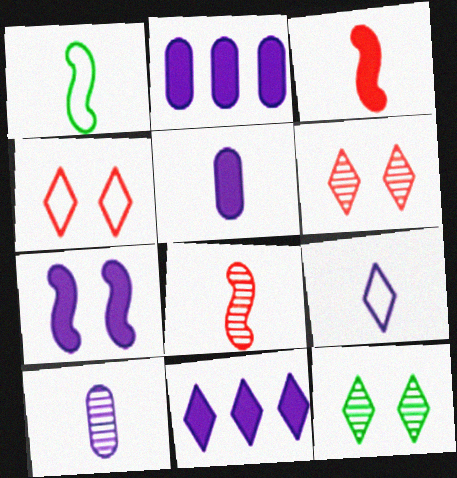[[1, 2, 6], 
[5, 7, 11]]